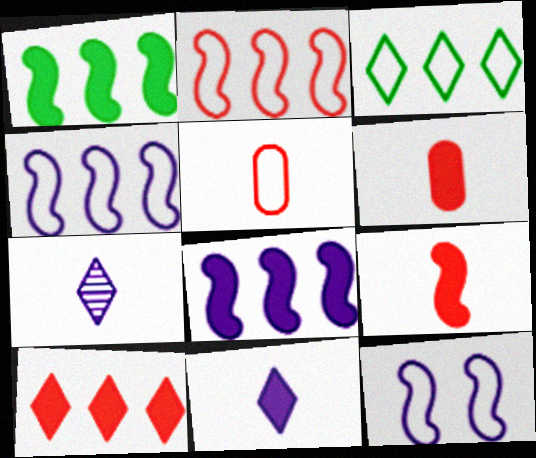[[3, 5, 12]]